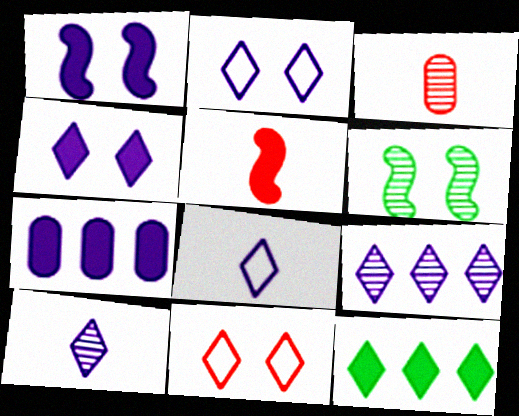[[3, 6, 9], 
[4, 8, 9], 
[10, 11, 12]]